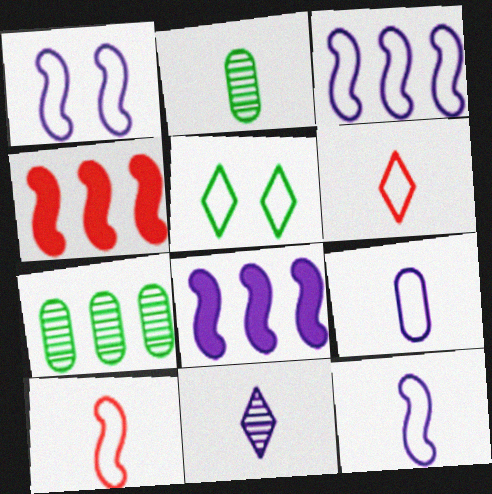[[1, 3, 12]]